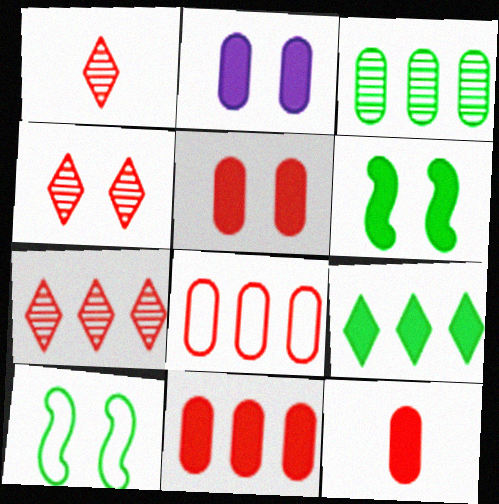[[1, 4, 7], 
[2, 4, 10], 
[5, 11, 12]]